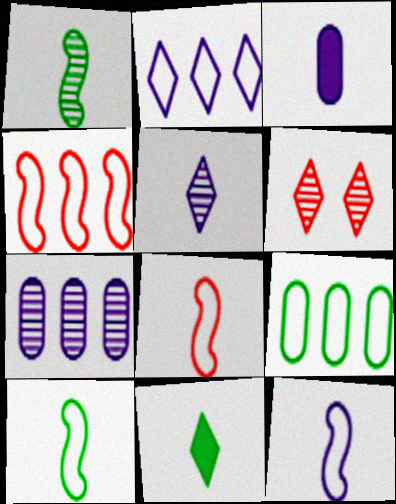[[1, 6, 7], 
[2, 4, 9], 
[2, 6, 11], 
[3, 5, 12], 
[8, 10, 12]]